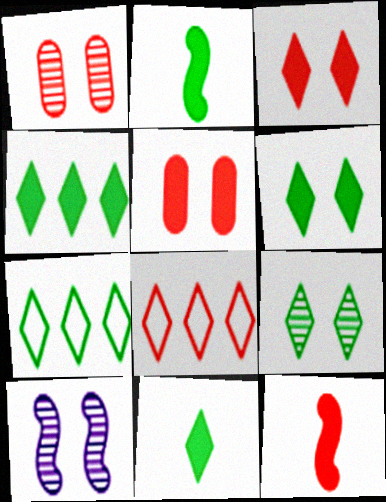[[1, 8, 12], 
[1, 9, 10], 
[4, 6, 11], 
[7, 9, 11]]